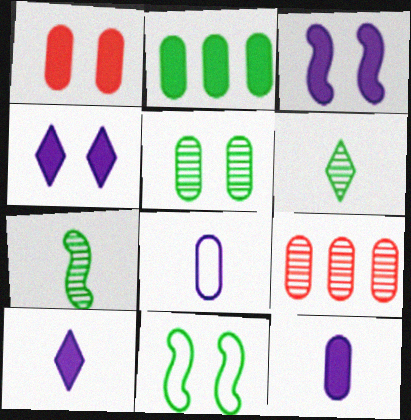[[1, 2, 12], 
[2, 6, 11], 
[9, 10, 11]]